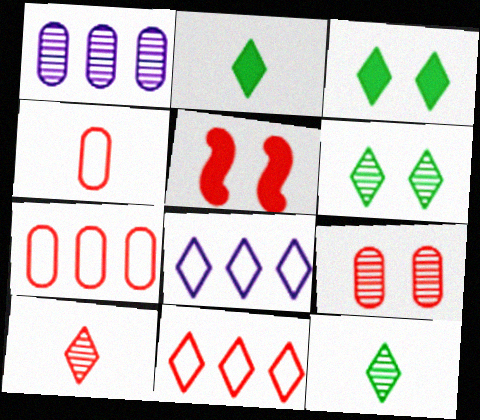[[3, 8, 10], 
[5, 7, 10]]